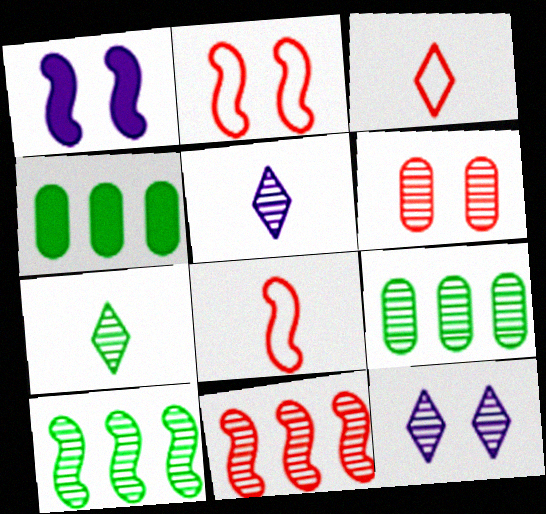[[1, 3, 9], 
[1, 8, 10], 
[2, 4, 5], 
[4, 8, 12], 
[5, 6, 10]]